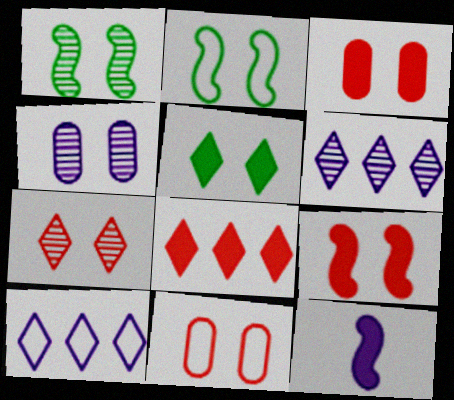[[1, 4, 7], 
[4, 10, 12], 
[7, 9, 11]]